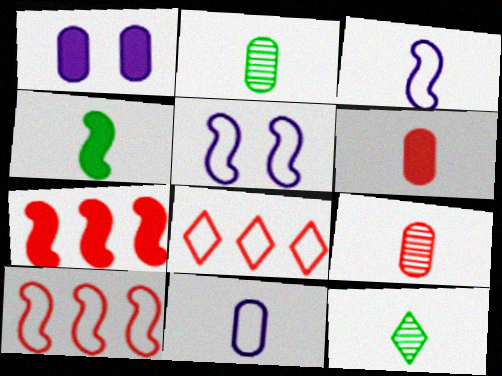[[1, 10, 12], 
[2, 6, 11], 
[3, 6, 12]]